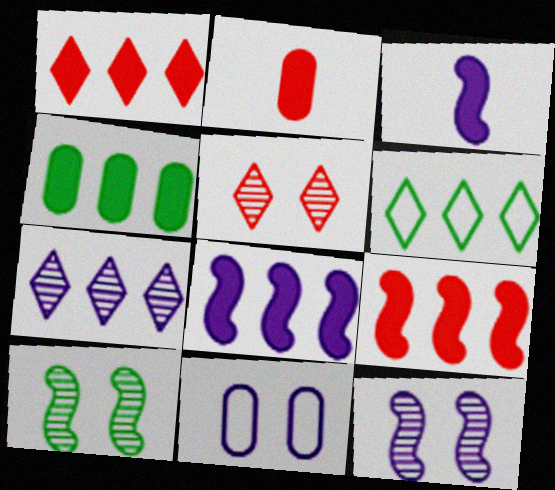[[1, 4, 8], 
[1, 6, 7], 
[2, 6, 12], 
[3, 7, 11]]